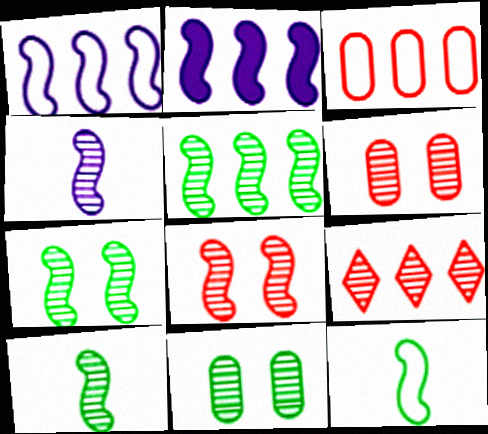[[2, 8, 12], 
[4, 5, 8], 
[4, 9, 11], 
[5, 7, 10]]